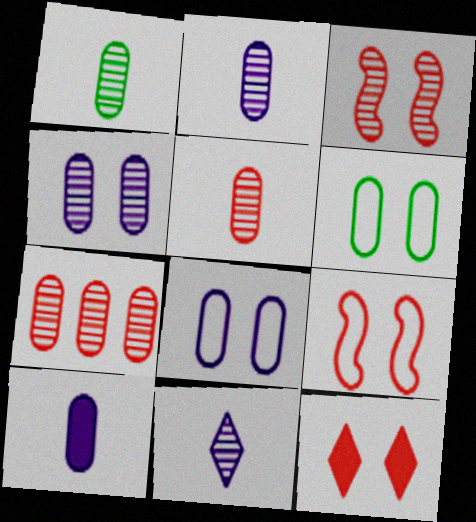[[1, 2, 5], 
[1, 4, 7], 
[6, 7, 10]]